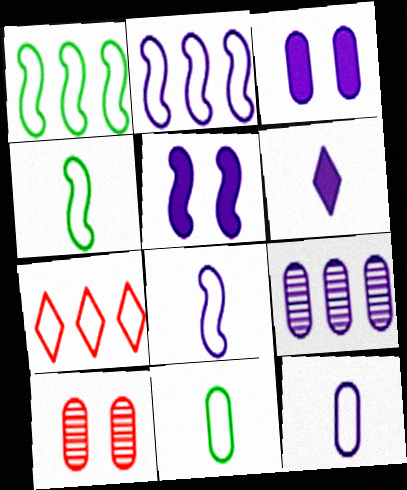[[1, 6, 10], 
[3, 9, 12]]